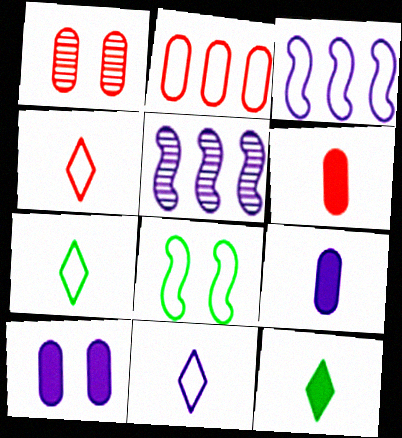[[1, 2, 6], 
[1, 3, 12], 
[2, 8, 11], 
[4, 7, 11], 
[5, 10, 11]]